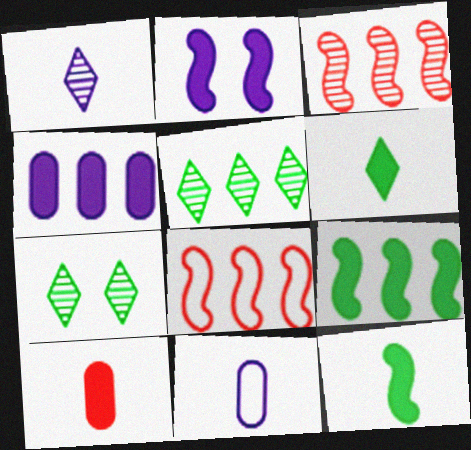[[4, 5, 8]]